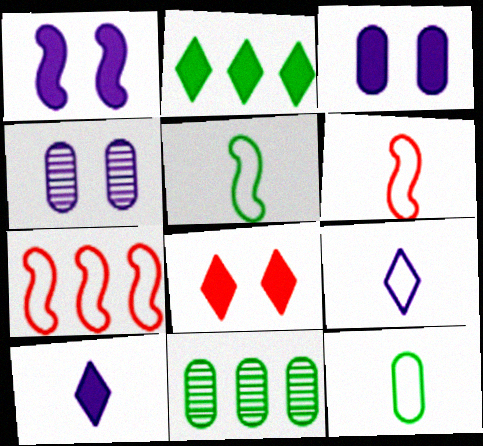[[2, 4, 6], 
[2, 8, 10], 
[6, 9, 12]]